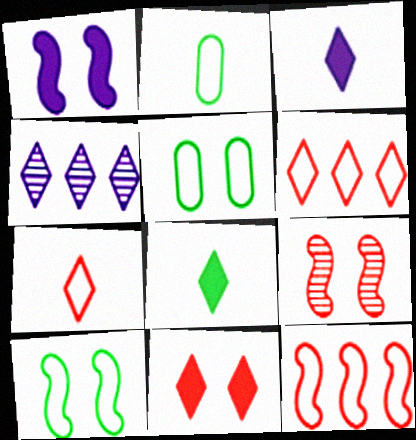[[1, 9, 10]]